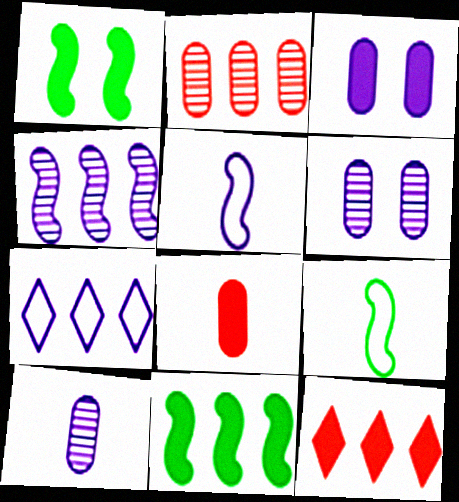[[2, 7, 11], 
[6, 9, 12]]